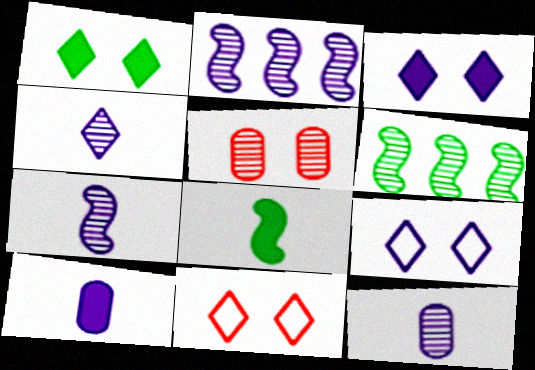[[2, 9, 10], 
[4, 5, 6], 
[4, 7, 12], 
[6, 10, 11]]